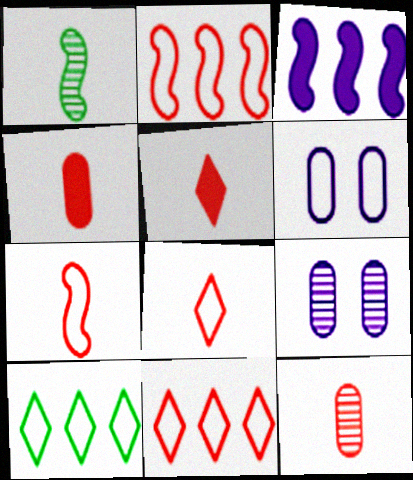[[5, 7, 12], 
[6, 7, 10]]